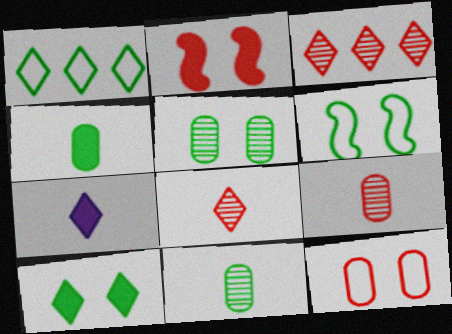[[5, 6, 10]]